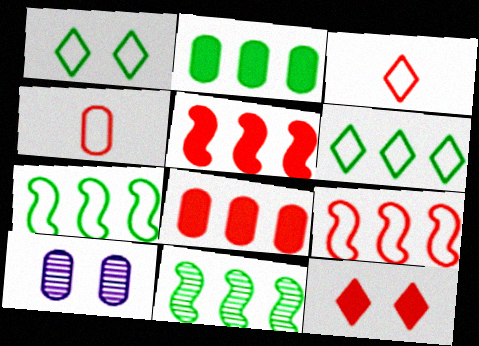[[2, 4, 10], 
[2, 6, 11]]